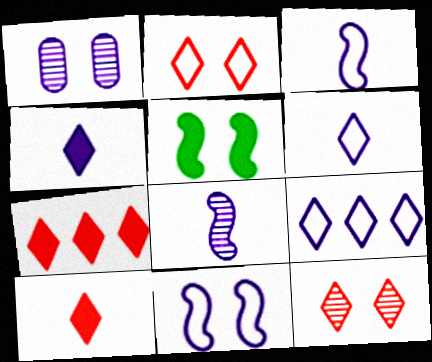[[1, 2, 5]]